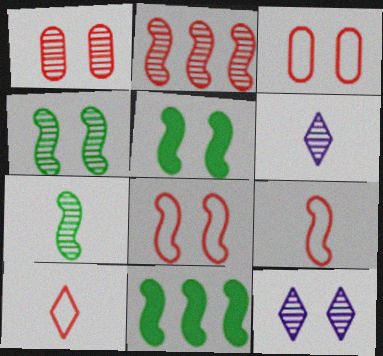[[1, 4, 12], 
[3, 5, 12], 
[3, 6, 11]]